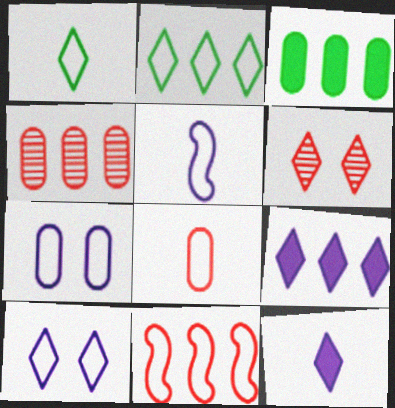[[1, 5, 8], 
[1, 6, 9], 
[1, 7, 11], 
[2, 6, 12], 
[3, 5, 6]]